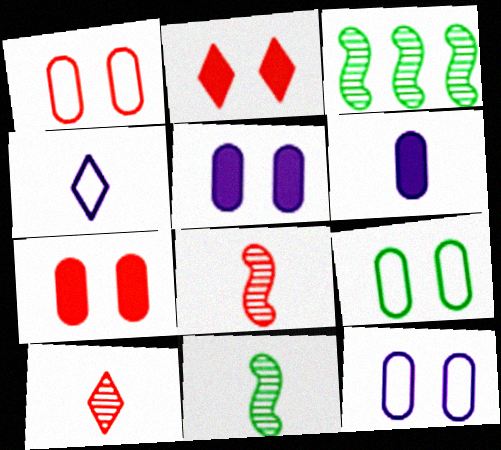[[1, 9, 12], 
[3, 4, 7]]